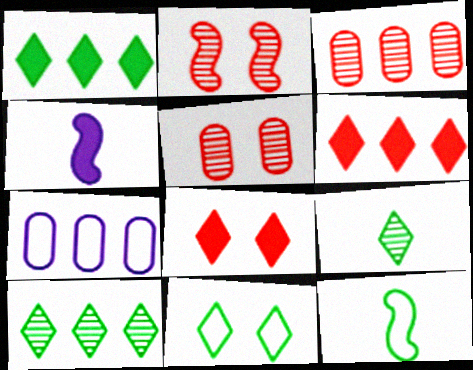[[1, 9, 11], 
[3, 4, 11]]